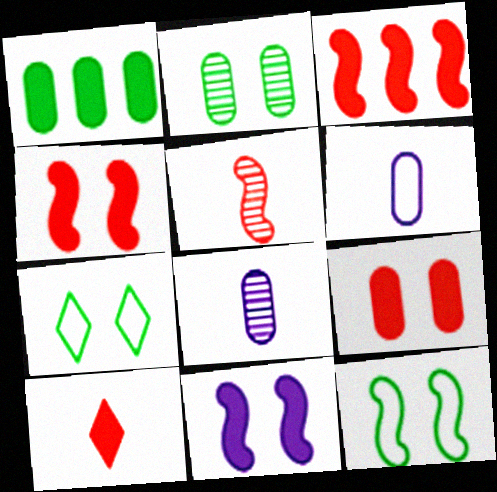[[1, 10, 11], 
[3, 7, 8], 
[3, 9, 10]]